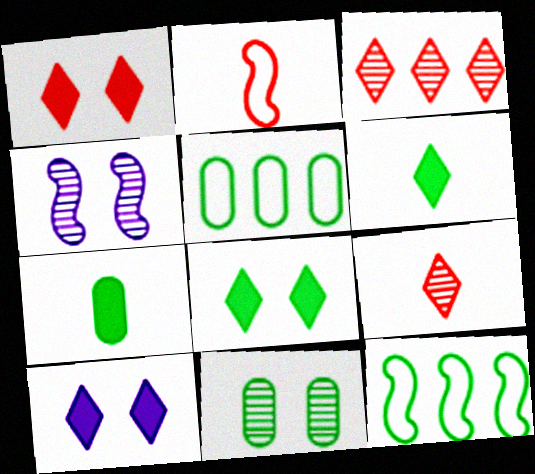[[1, 8, 10], 
[5, 7, 11], 
[6, 11, 12]]